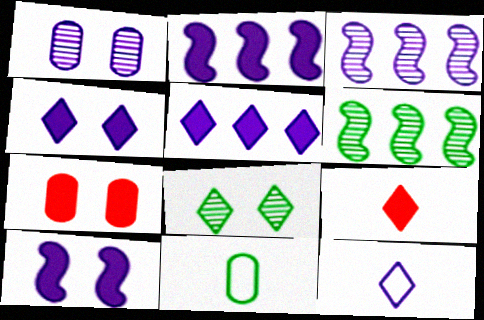[[1, 2, 12], 
[6, 7, 12]]